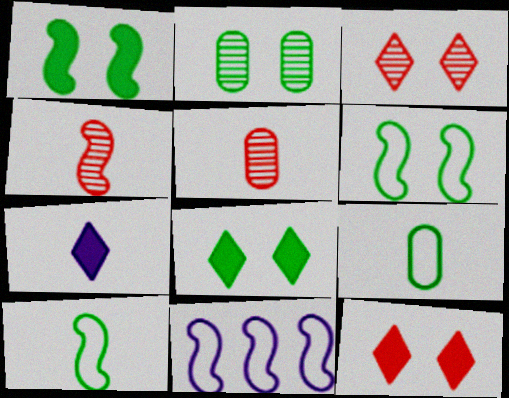[[1, 4, 11], 
[2, 6, 8], 
[4, 7, 9], 
[5, 7, 10], 
[5, 8, 11]]